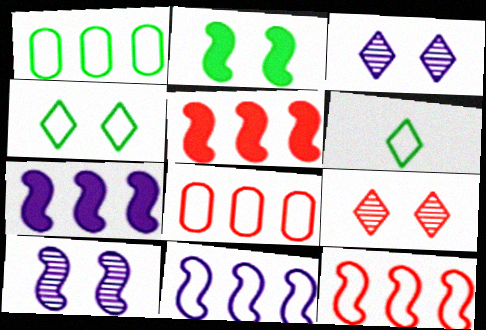[]